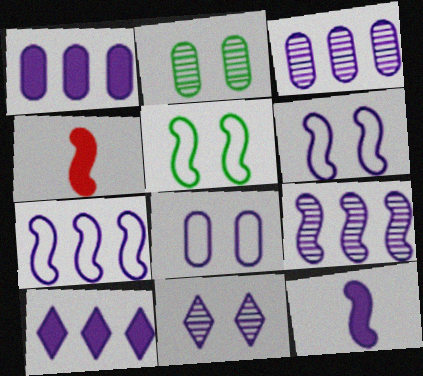[[3, 7, 10], 
[4, 5, 9], 
[6, 9, 12]]